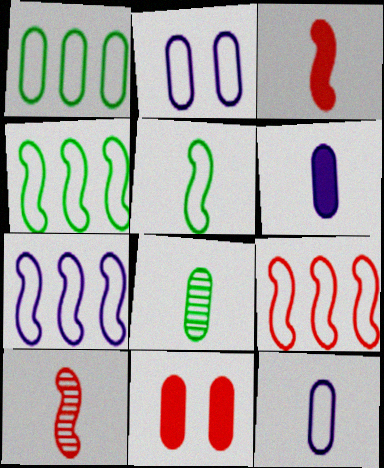[[4, 7, 9]]